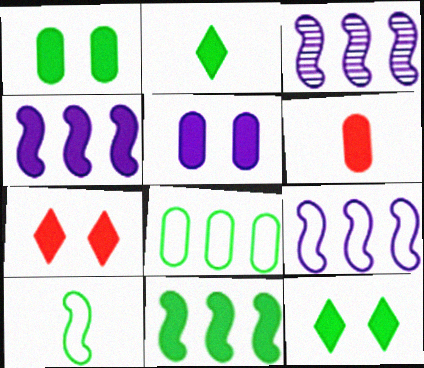[[1, 2, 11], 
[3, 4, 9], 
[4, 6, 12]]